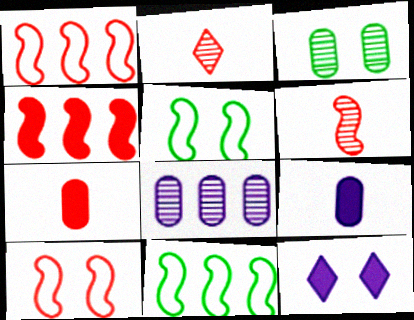[[3, 10, 12], 
[4, 6, 10]]